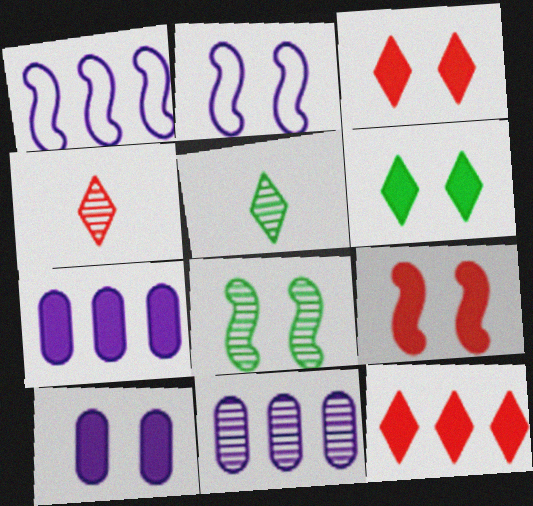[[2, 8, 9], 
[4, 8, 11], 
[6, 9, 10]]